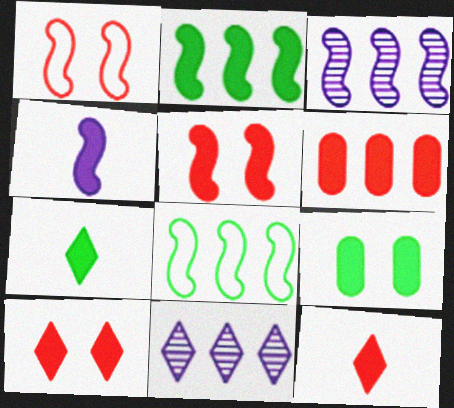[[2, 4, 5], 
[2, 7, 9], 
[5, 6, 12], 
[6, 8, 11]]